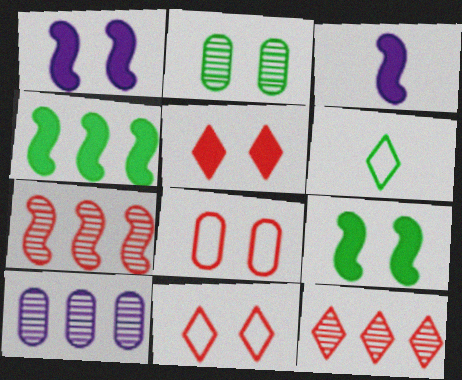[[1, 2, 11], 
[2, 4, 6]]